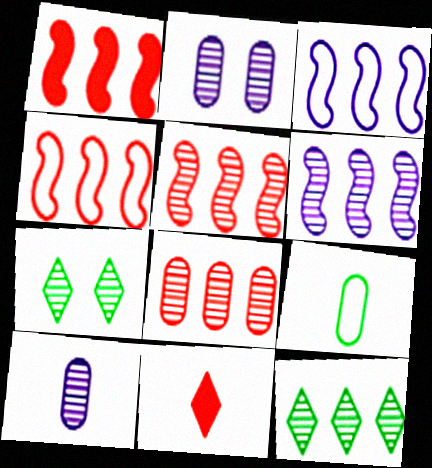[[1, 4, 5], 
[5, 7, 10], 
[6, 8, 12]]